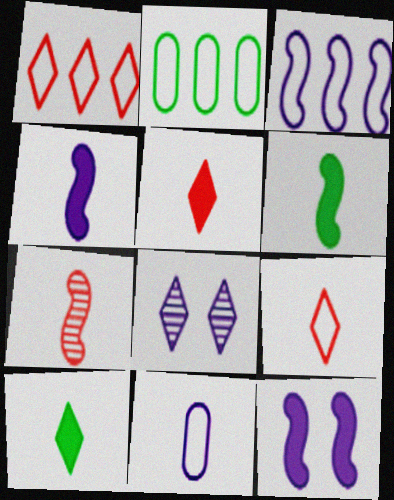[[1, 2, 3], 
[1, 8, 10], 
[7, 10, 11]]